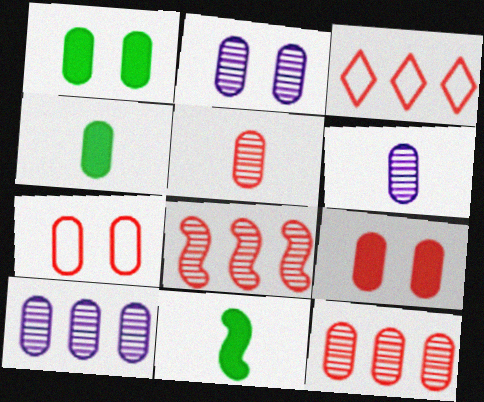[[1, 2, 7], 
[2, 3, 11], 
[2, 6, 10], 
[4, 7, 10]]